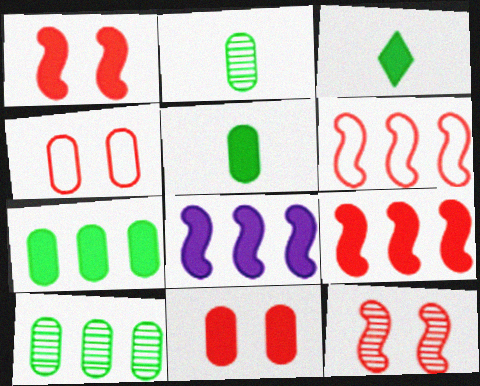[[3, 8, 11]]